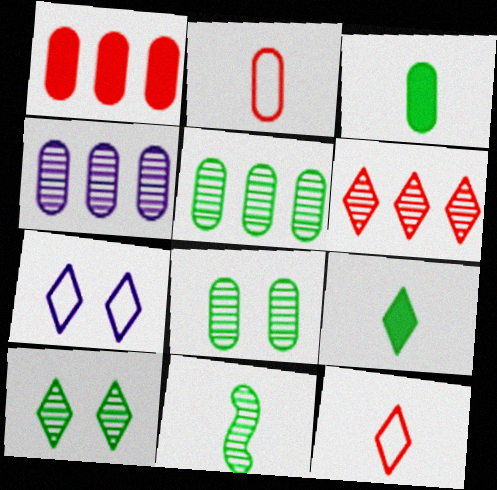[[1, 7, 11], 
[5, 10, 11], 
[6, 7, 9]]